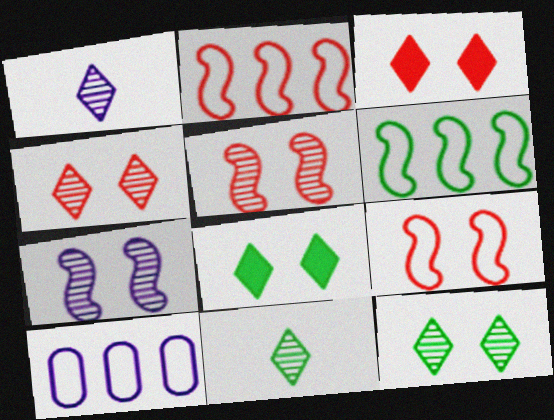[]